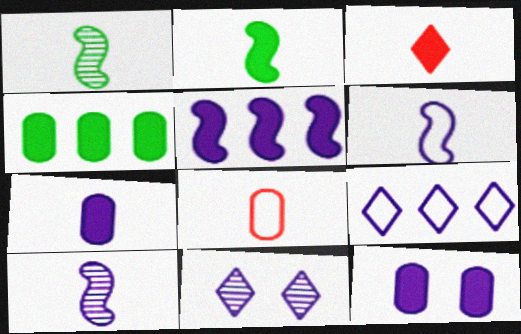[[2, 3, 7], 
[9, 10, 12]]